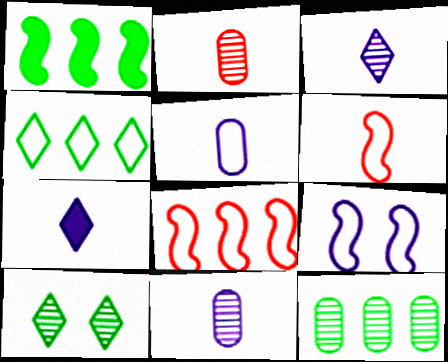[[1, 4, 12]]